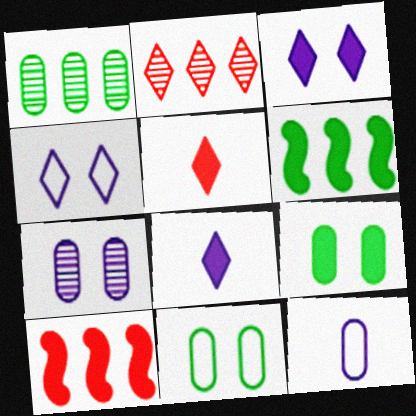[[8, 9, 10]]